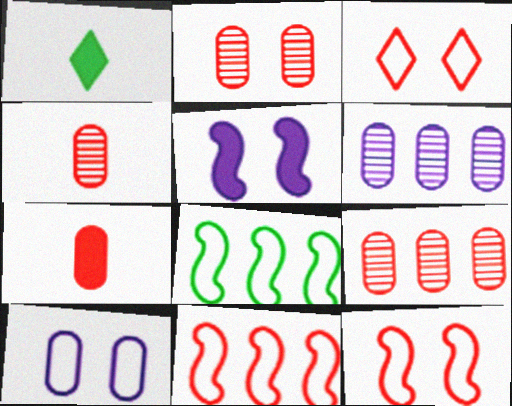[[1, 6, 12], 
[2, 4, 9]]